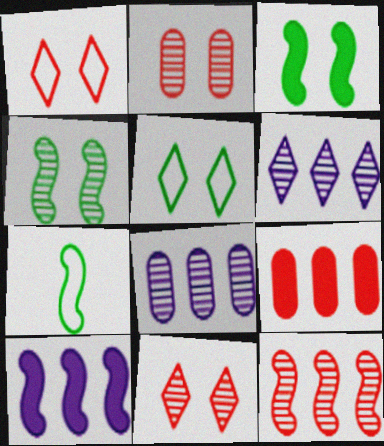[]